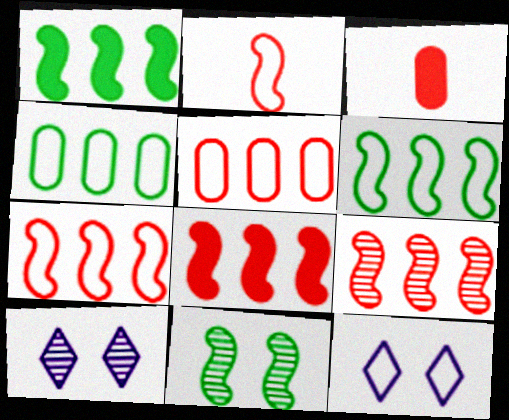[[2, 4, 12], 
[3, 6, 10], 
[7, 8, 9]]